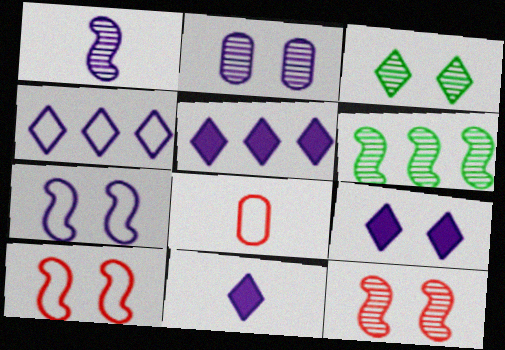[[1, 6, 12], 
[2, 3, 12], 
[2, 7, 9], 
[5, 9, 11], 
[6, 8, 9]]